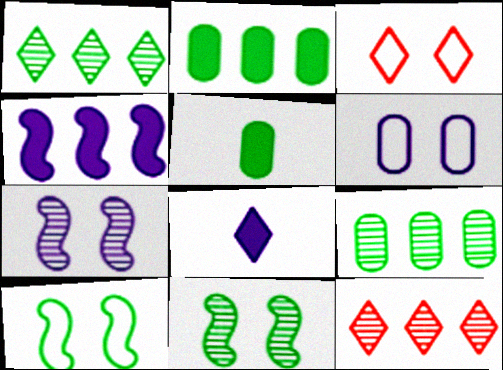[[1, 3, 8], 
[1, 5, 10], 
[3, 6, 10]]